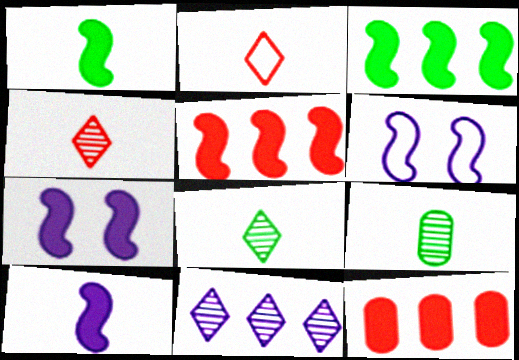[[1, 5, 7], 
[2, 9, 10], 
[6, 8, 12]]